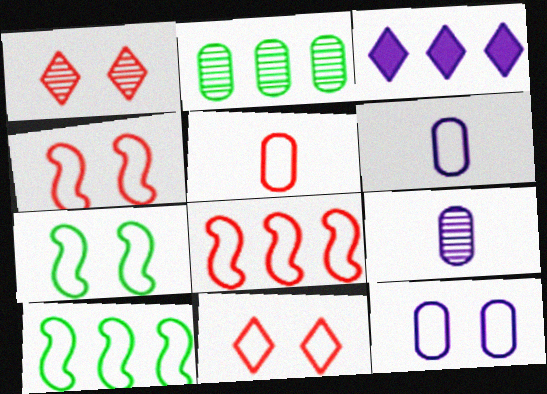[[2, 3, 8], 
[5, 8, 11], 
[6, 10, 11], 
[7, 11, 12]]